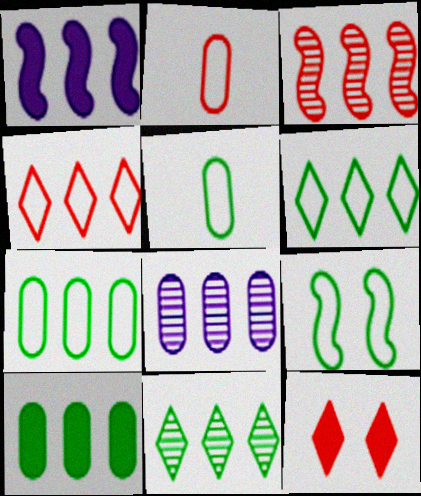[[2, 3, 12], 
[3, 8, 11], 
[5, 6, 9]]